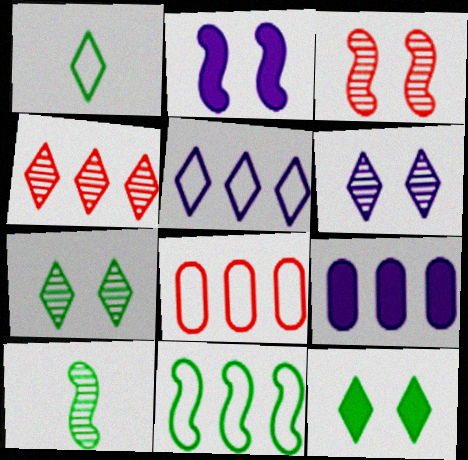[[1, 3, 9], 
[4, 9, 11], 
[5, 8, 11]]